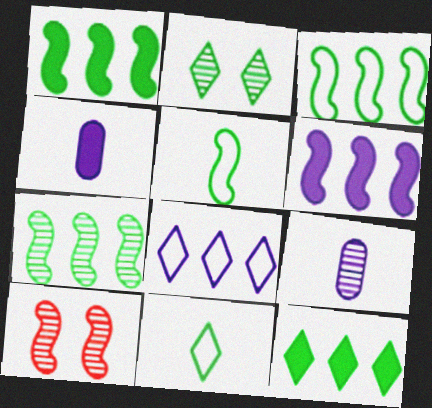[[1, 3, 7], 
[2, 11, 12], 
[5, 6, 10]]